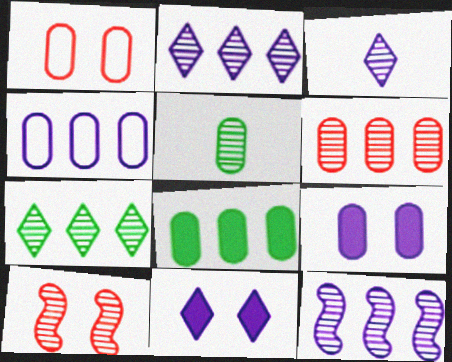[[2, 5, 10], 
[4, 6, 8], 
[6, 7, 12]]